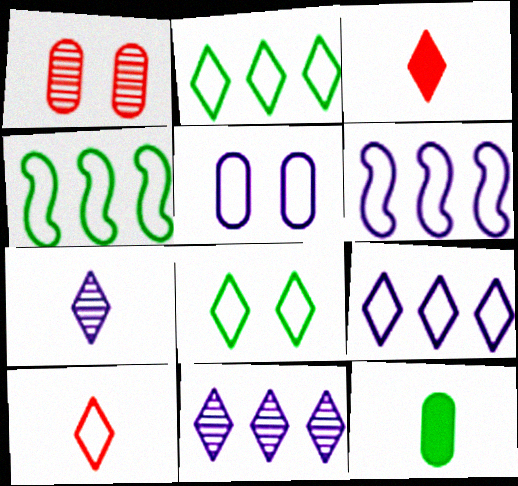[[3, 8, 11], 
[4, 5, 10], 
[8, 9, 10]]